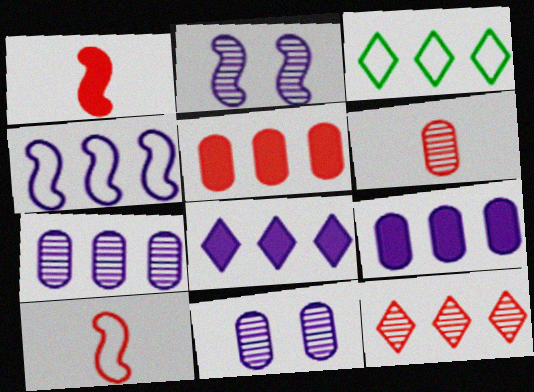[[1, 3, 11], 
[3, 8, 12], 
[4, 7, 8]]